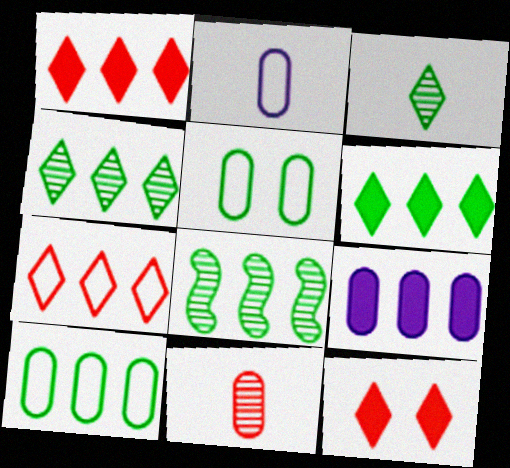[[2, 8, 12], 
[5, 9, 11], 
[6, 8, 10], 
[7, 8, 9]]